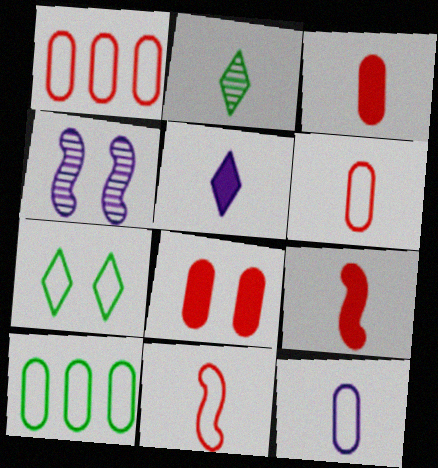[[2, 9, 12], 
[4, 7, 8]]